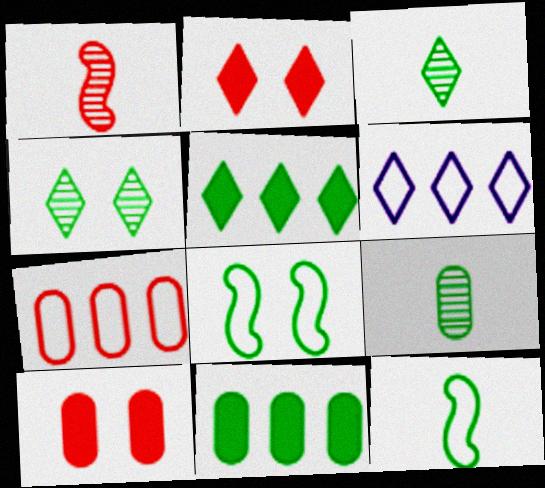[[1, 2, 7], 
[2, 3, 6], 
[3, 8, 11], 
[4, 11, 12], 
[5, 8, 9]]